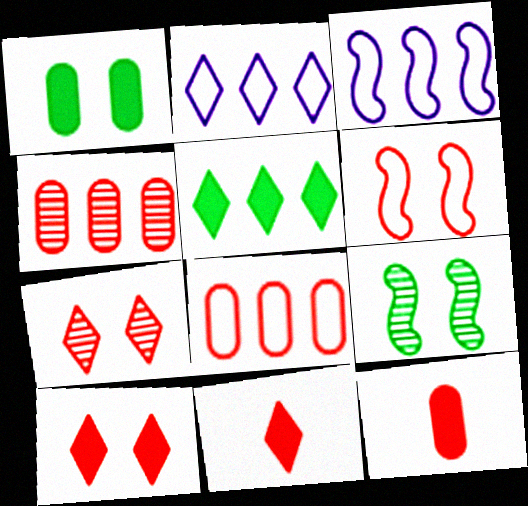[[2, 9, 12], 
[3, 4, 5], 
[4, 6, 11]]